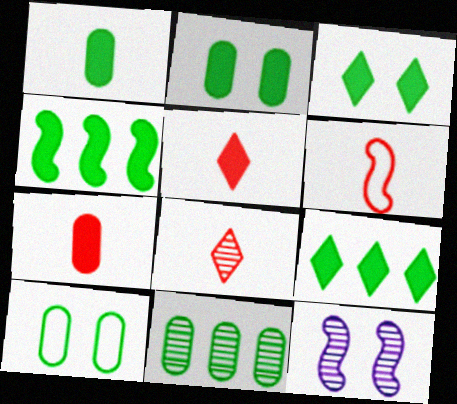[[1, 3, 4], 
[1, 10, 11], 
[4, 6, 12], 
[6, 7, 8], 
[8, 11, 12]]